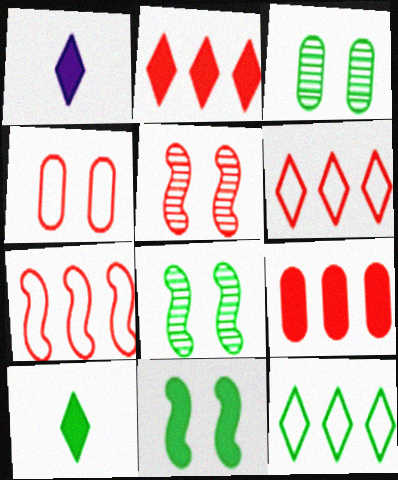[[1, 3, 7], 
[1, 9, 11]]